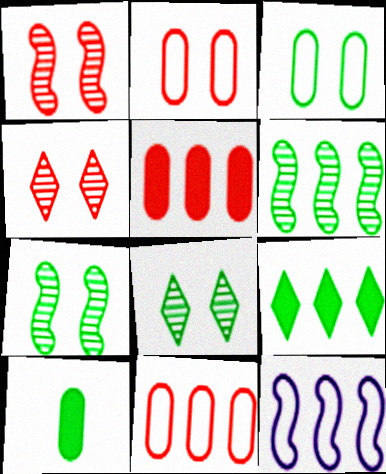[[4, 10, 12]]